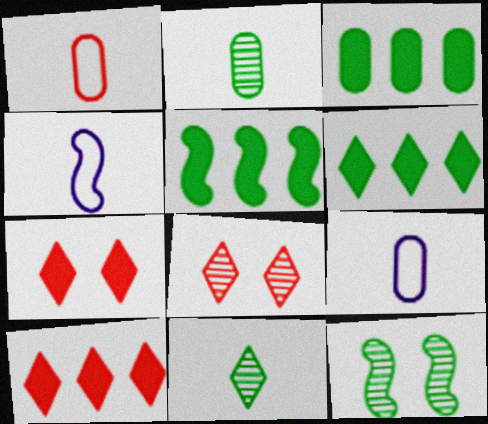[[3, 4, 8], 
[3, 5, 6], 
[5, 8, 9], 
[9, 10, 12]]